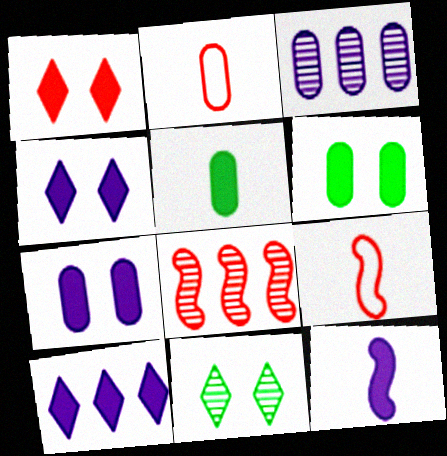[[1, 2, 8], 
[2, 3, 6], 
[7, 10, 12]]